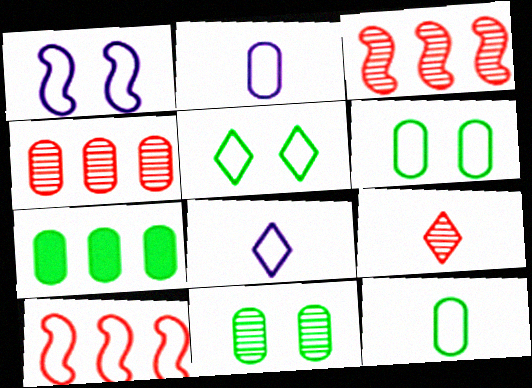[[1, 7, 9], 
[2, 5, 10], 
[6, 8, 10], 
[7, 11, 12]]